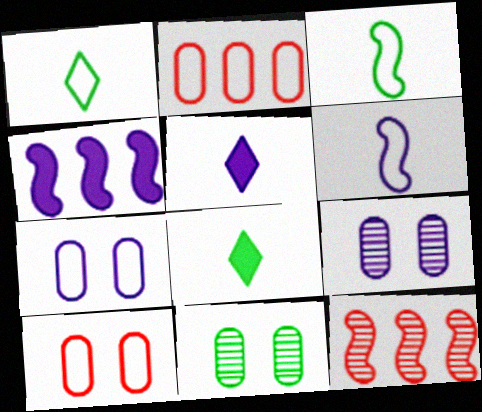[[7, 8, 12]]